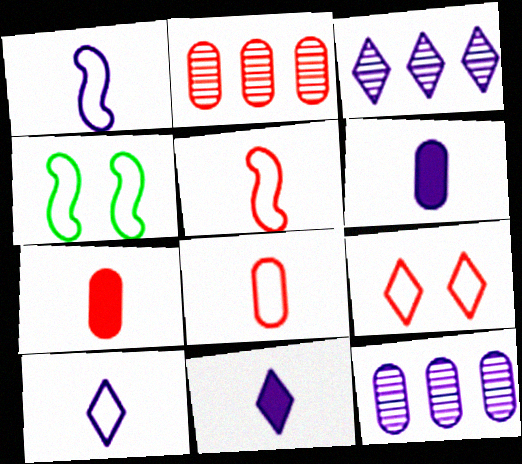[[2, 4, 11], 
[3, 4, 7]]